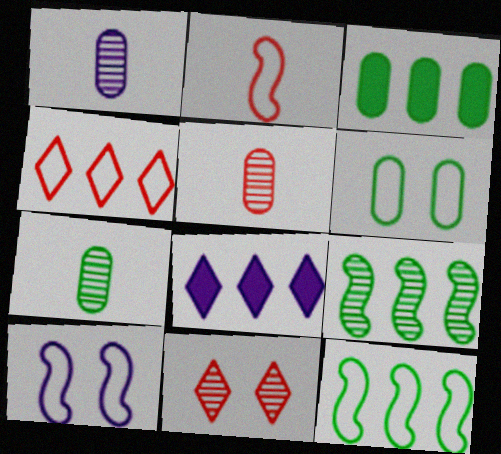[[1, 5, 7], 
[1, 8, 10], 
[1, 9, 11], 
[2, 10, 12], 
[3, 6, 7]]